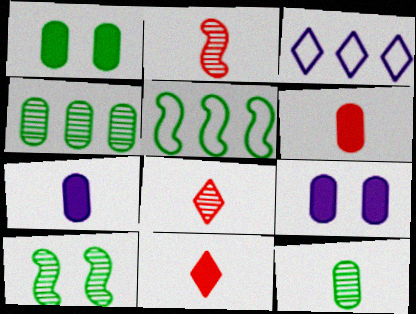[[1, 2, 3], 
[3, 6, 10], 
[5, 8, 9]]